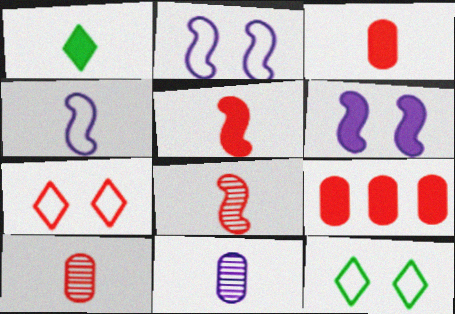[[1, 4, 10], 
[1, 6, 9], 
[7, 8, 9]]